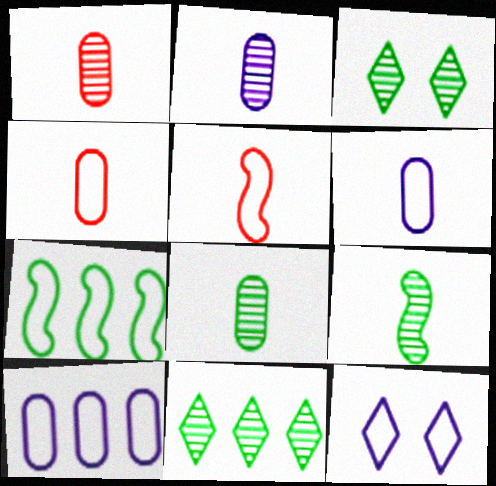[[1, 2, 8], 
[4, 7, 12]]